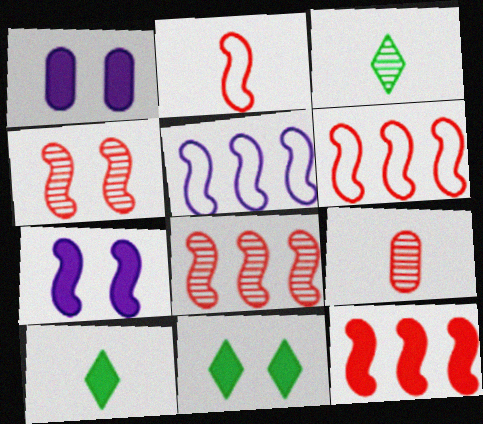[[1, 3, 6], 
[1, 10, 12], 
[2, 4, 12], 
[5, 9, 11], 
[6, 8, 12]]